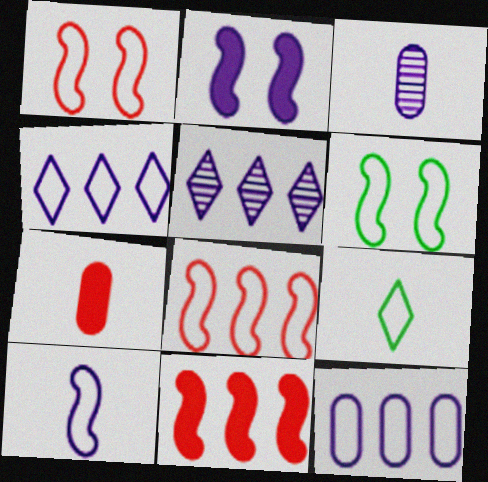[[1, 9, 12], 
[2, 3, 4], 
[5, 6, 7], 
[6, 8, 10]]